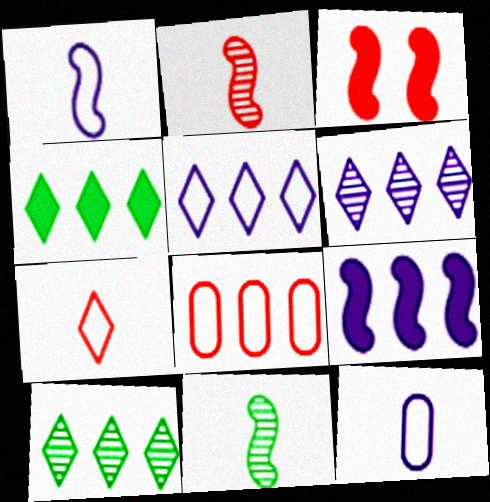[[3, 10, 12], 
[8, 9, 10]]